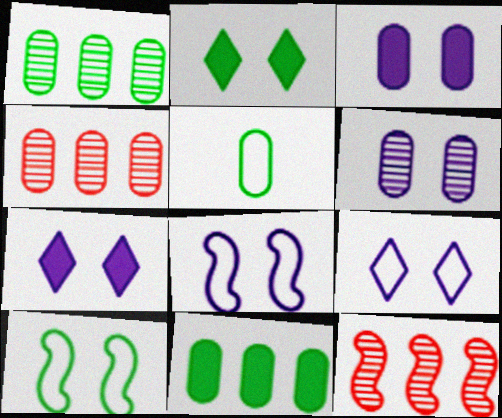[[3, 4, 5], 
[5, 7, 12], 
[6, 7, 8]]